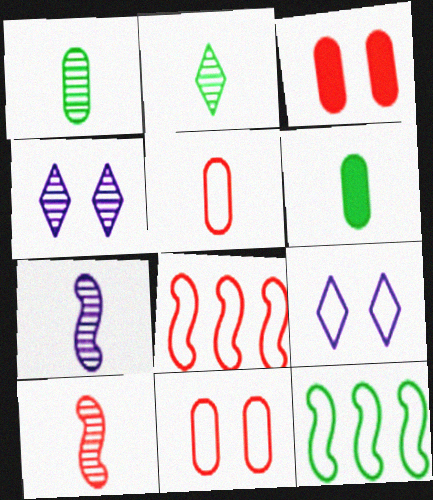[[4, 6, 8], 
[5, 9, 12]]